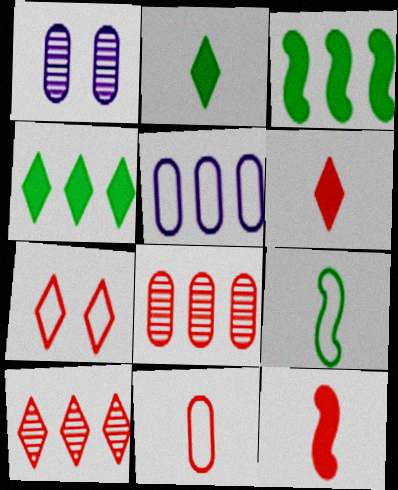[[3, 5, 10], 
[5, 7, 9], 
[6, 7, 10], 
[7, 8, 12]]